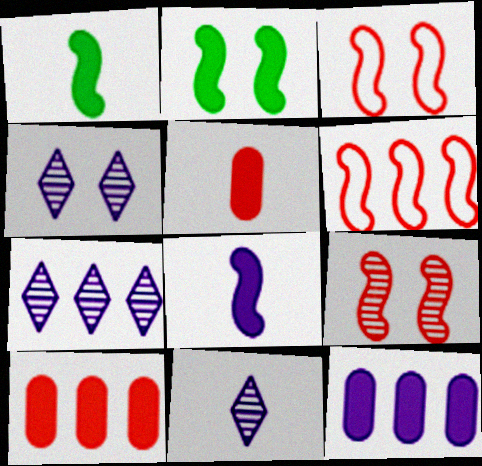[[4, 7, 11]]